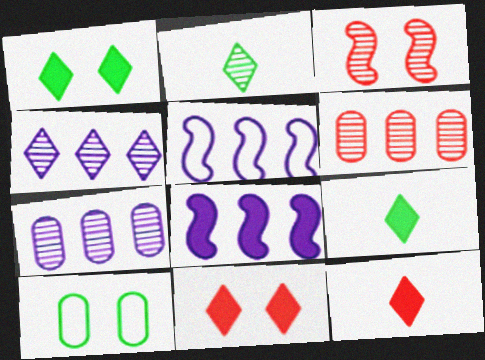[[2, 3, 7]]